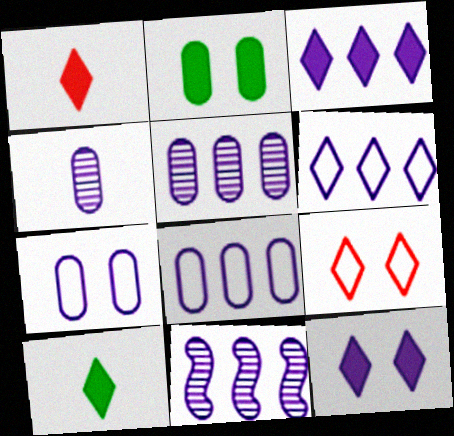[[3, 8, 11]]